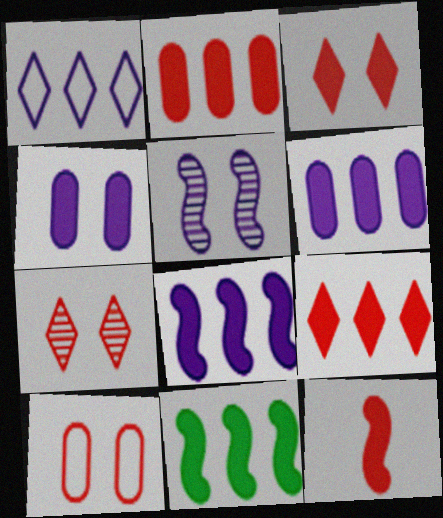[[2, 3, 12], 
[6, 9, 11]]